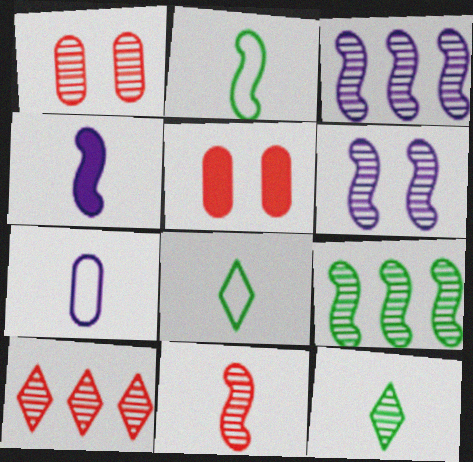[[1, 3, 12], 
[1, 10, 11], 
[2, 4, 11], 
[3, 5, 8], 
[6, 9, 11]]